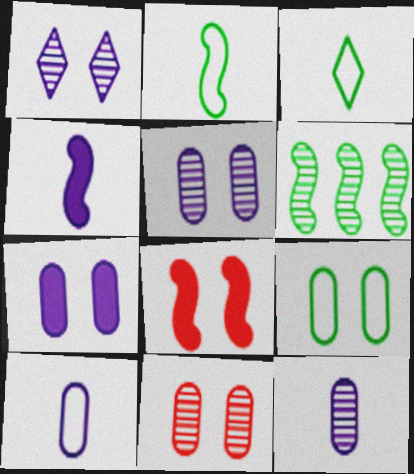[[1, 8, 9], 
[7, 9, 11]]